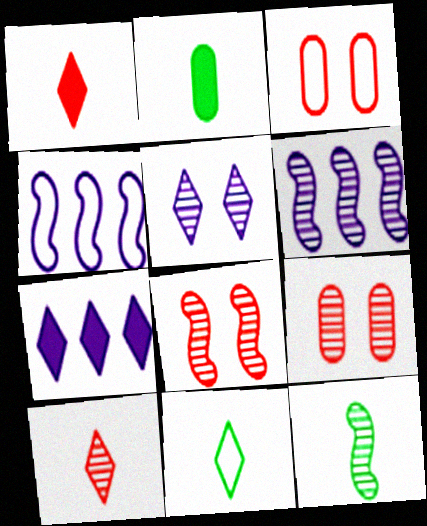[[2, 11, 12], 
[3, 4, 11], 
[3, 7, 12], 
[6, 8, 12]]